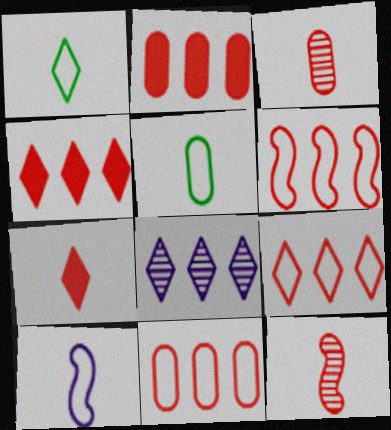[[6, 9, 11]]